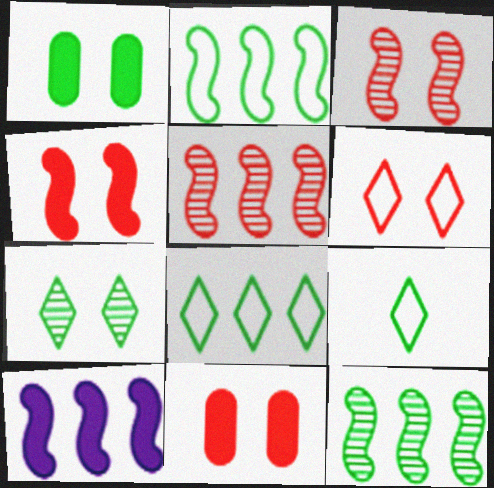[[1, 9, 12], 
[2, 5, 10], 
[3, 6, 11]]